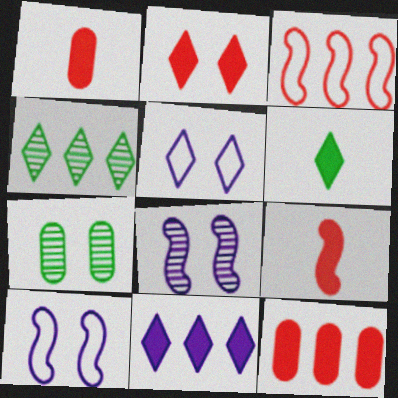[[1, 4, 10], 
[2, 6, 11], 
[2, 7, 10], 
[2, 9, 12]]